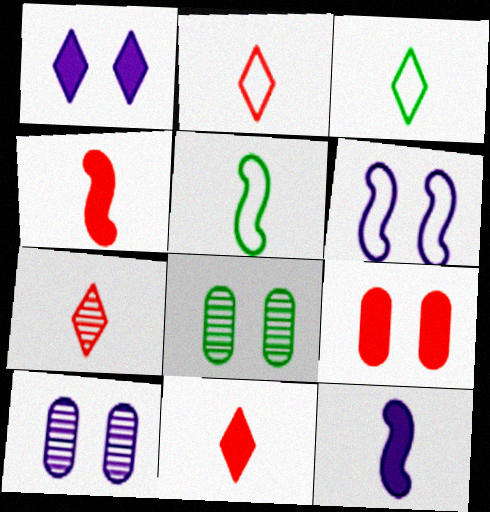[[1, 6, 10], 
[2, 7, 11]]